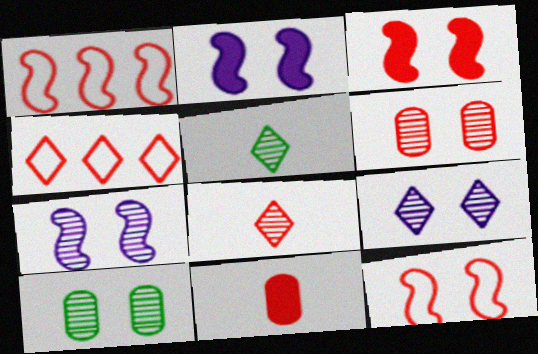[]